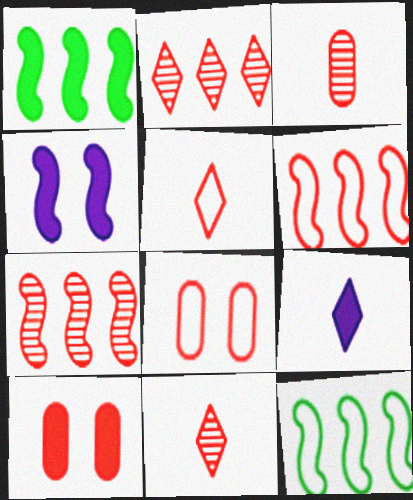[[1, 9, 10], 
[5, 6, 8], 
[5, 7, 10], 
[6, 10, 11]]